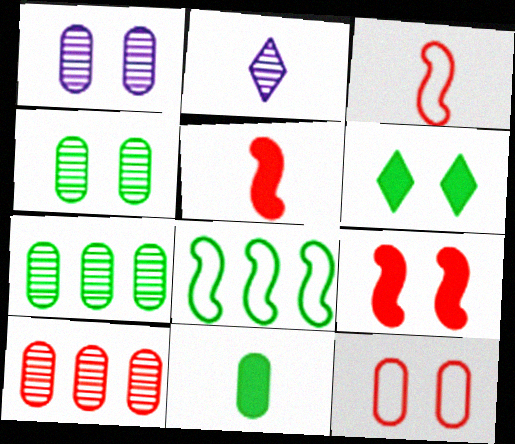[[2, 3, 11]]